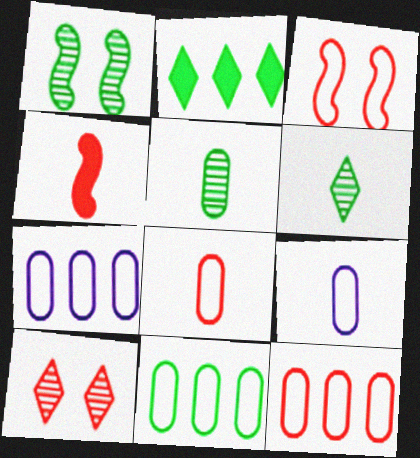[[4, 6, 9], 
[4, 10, 12], 
[7, 11, 12]]